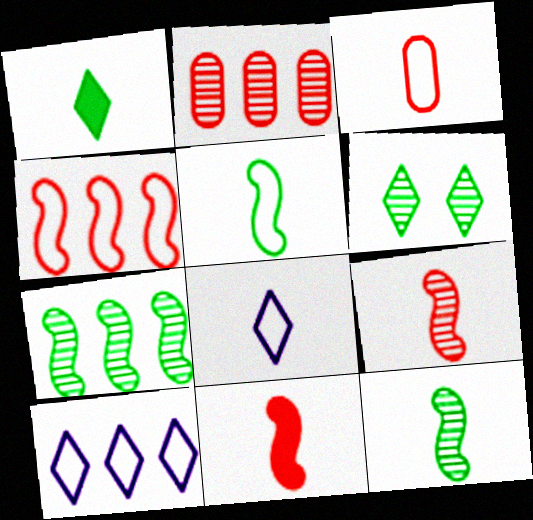[[3, 5, 8]]